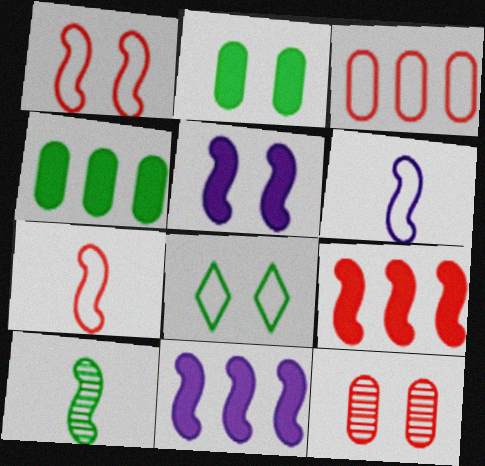[[1, 10, 11], 
[3, 6, 8], 
[4, 8, 10], 
[5, 8, 12]]